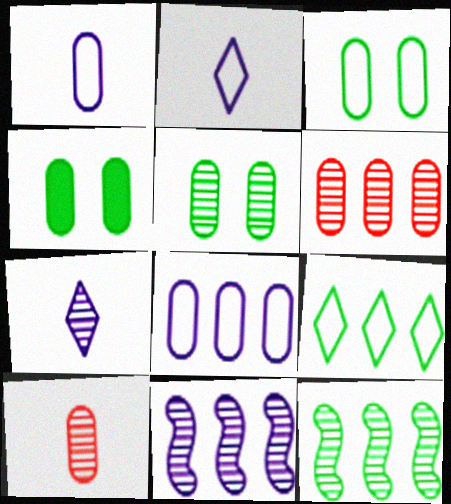[[1, 4, 6], 
[3, 4, 5], 
[4, 8, 10]]